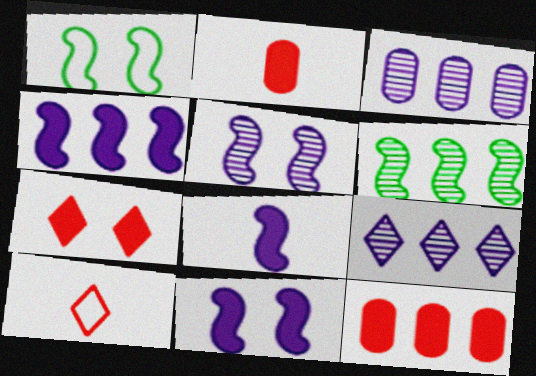[[1, 2, 9], 
[4, 8, 11]]